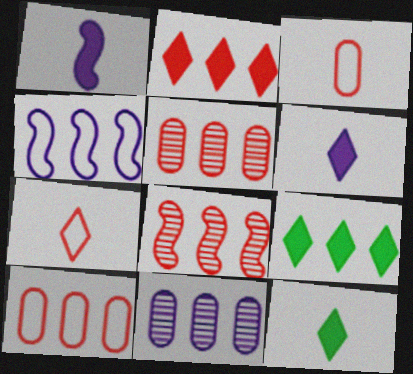[[2, 8, 10], 
[4, 5, 9]]